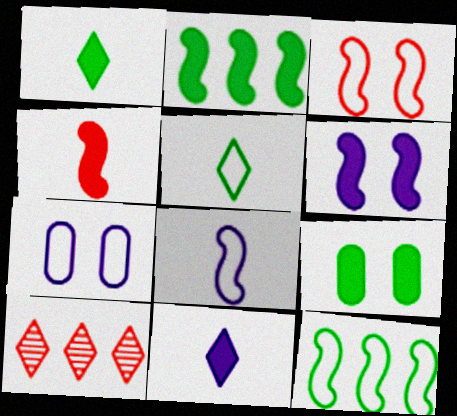[[1, 2, 9], 
[2, 4, 6], 
[3, 8, 12], 
[8, 9, 10]]